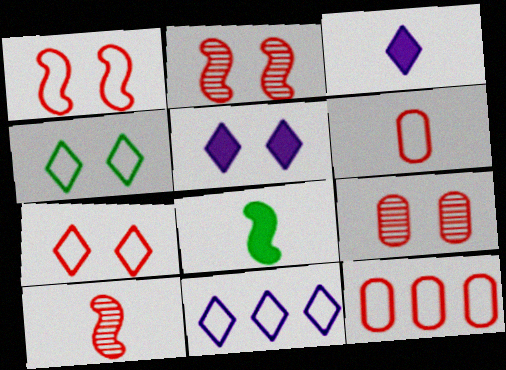[[8, 9, 11]]